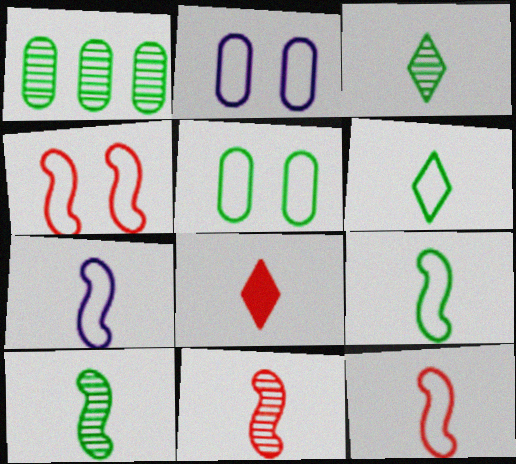[[7, 9, 12]]